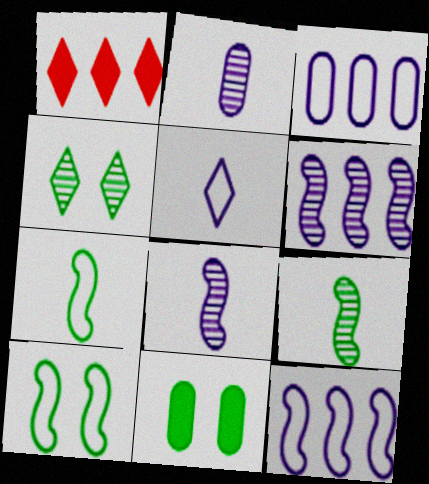[[1, 2, 10], 
[1, 4, 5], 
[4, 10, 11]]